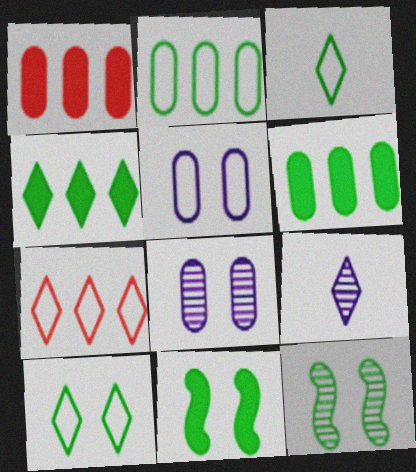[[3, 6, 12]]